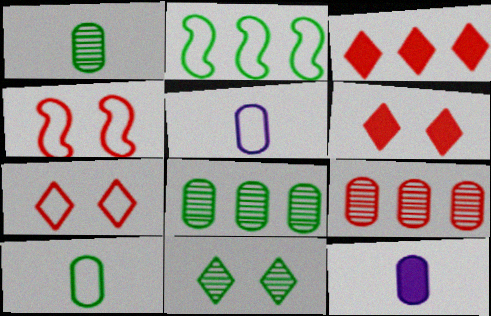[[2, 5, 7]]